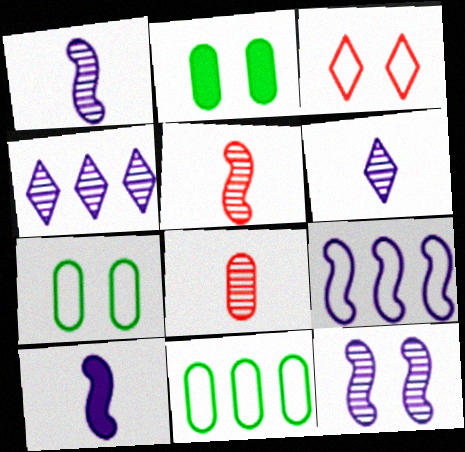[[2, 3, 12], 
[9, 10, 12]]